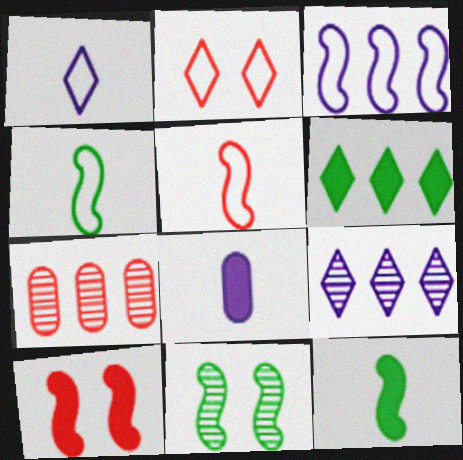[[3, 6, 7], 
[6, 8, 10]]